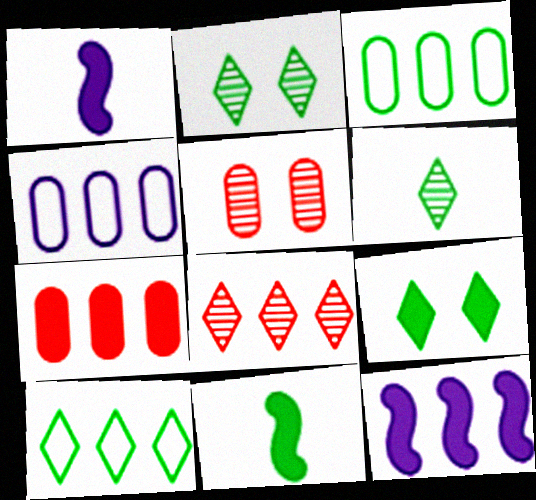[[1, 5, 10], 
[1, 7, 9], 
[2, 3, 11], 
[3, 8, 12], 
[6, 9, 10]]